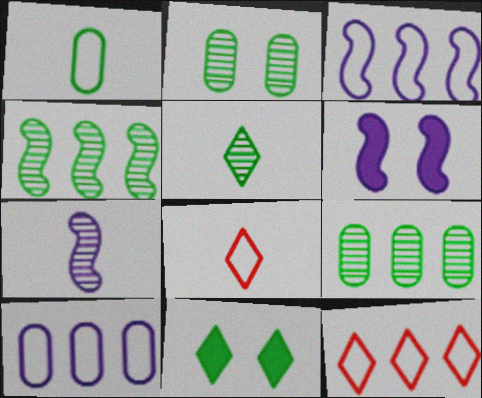[[1, 4, 11], 
[2, 4, 5], 
[3, 6, 7], 
[6, 8, 9]]